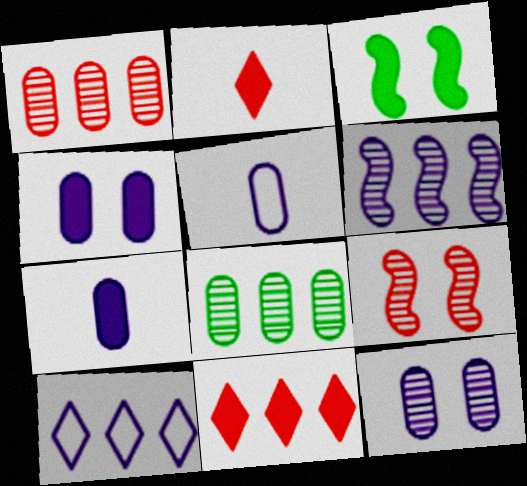[[3, 7, 11]]